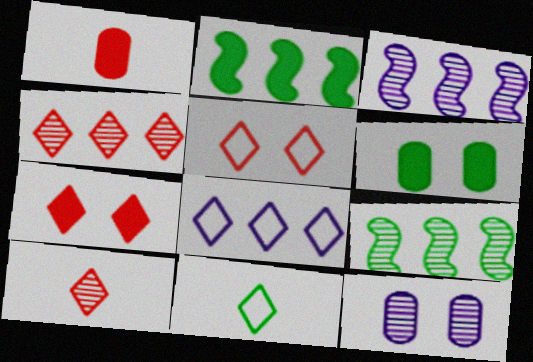[[5, 8, 11], 
[6, 9, 11], 
[9, 10, 12]]